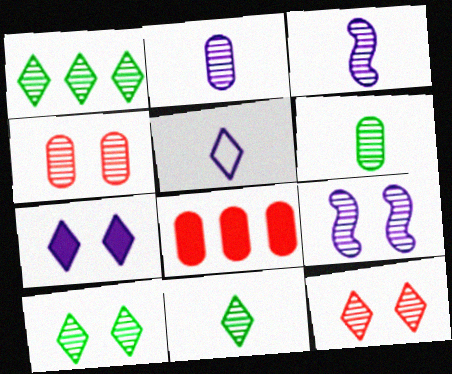[[1, 3, 4], 
[1, 10, 11], 
[4, 9, 10]]